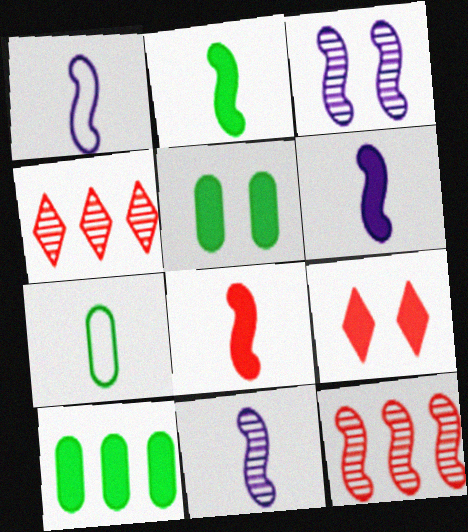[[1, 4, 5], 
[1, 6, 11], 
[2, 6, 8], 
[6, 9, 10]]